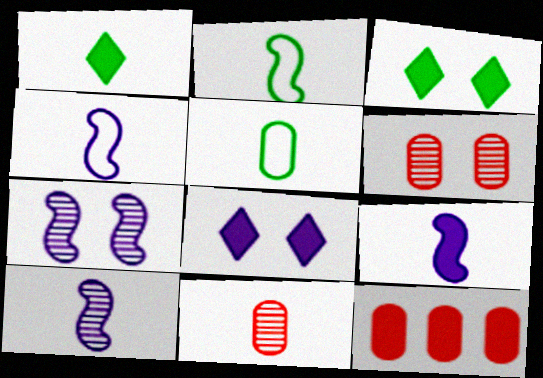[[1, 4, 11], 
[3, 9, 12], 
[4, 9, 10]]